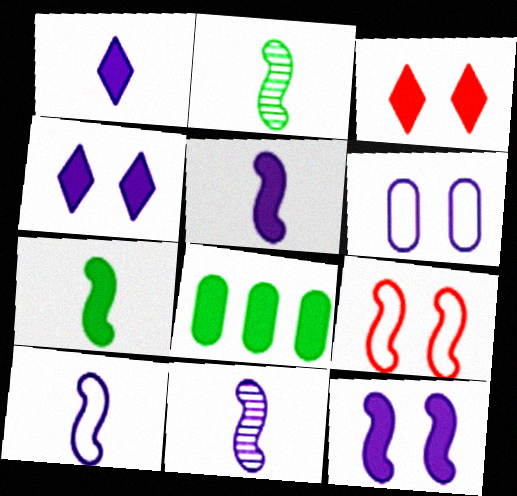[[3, 5, 8], 
[5, 10, 11]]